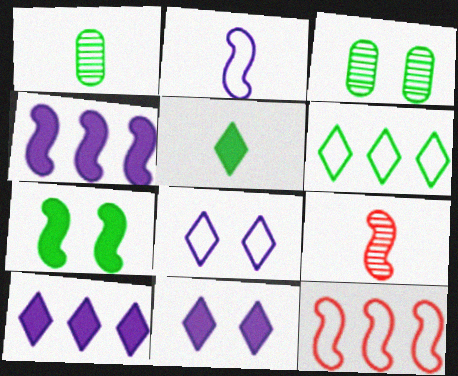[[1, 6, 7], 
[1, 11, 12]]